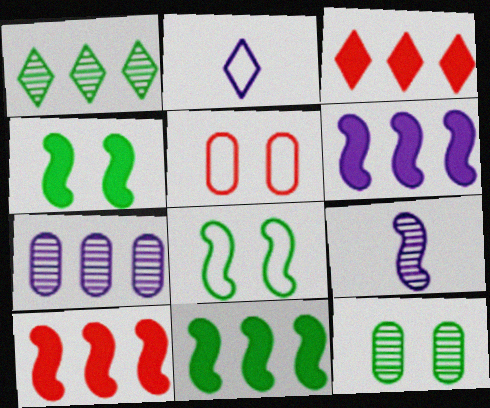[[2, 10, 12], 
[6, 10, 11], 
[8, 9, 10]]